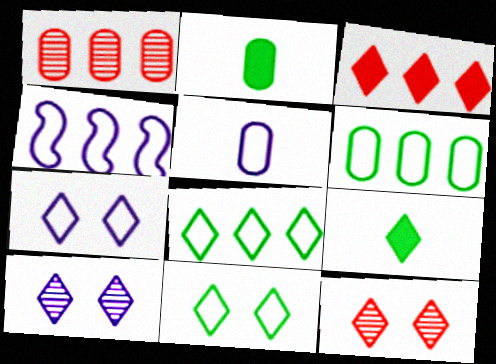[[2, 4, 12], 
[4, 5, 7]]